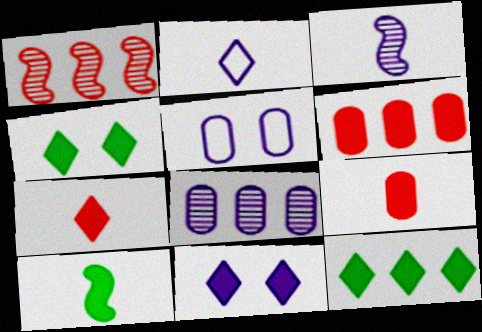[[6, 10, 11], 
[7, 11, 12]]